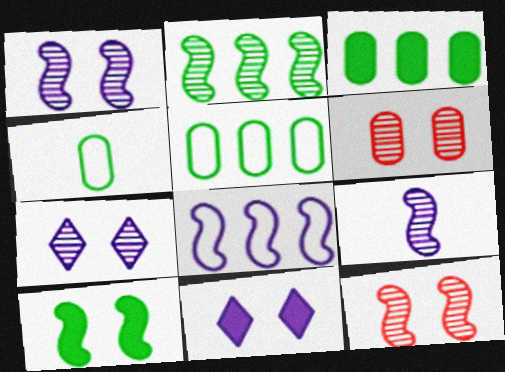[[2, 9, 12]]